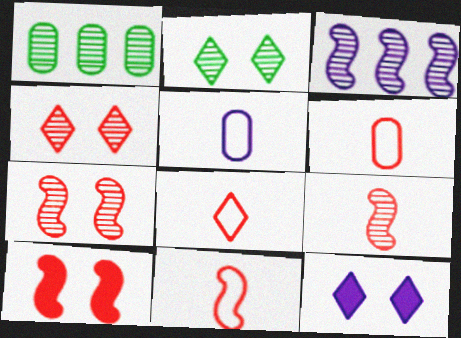[[1, 11, 12], 
[3, 5, 12], 
[6, 8, 11]]